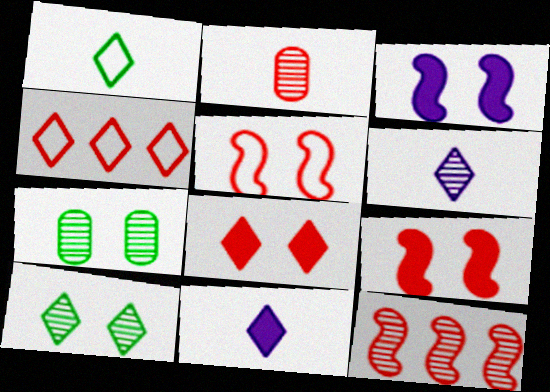[[2, 4, 9], 
[4, 10, 11], 
[6, 7, 12]]